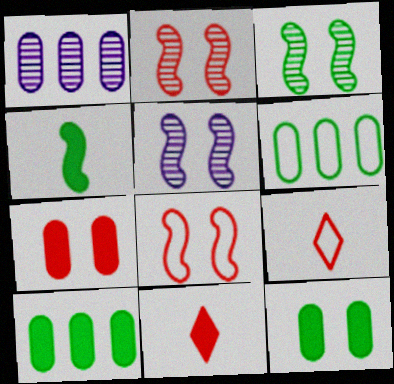[[2, 3, 5], 
[5, 6, 11], 
[5, 9, 10]]